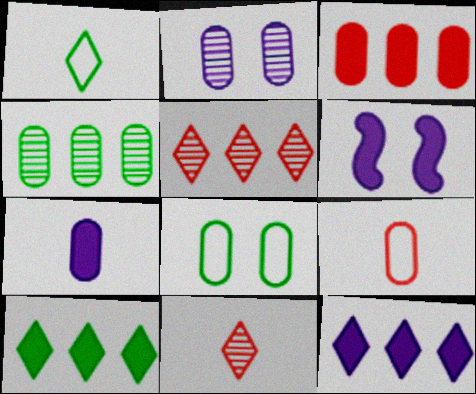[[6, 7, 12]]